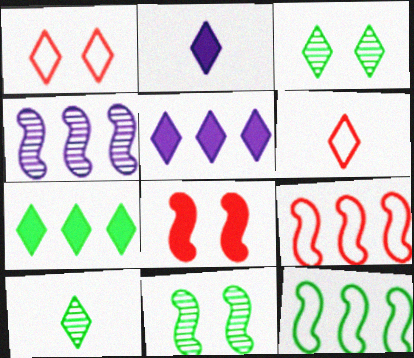[[1, 5, 10], 
[2, 6, 10], 
[3, 5, 6]]